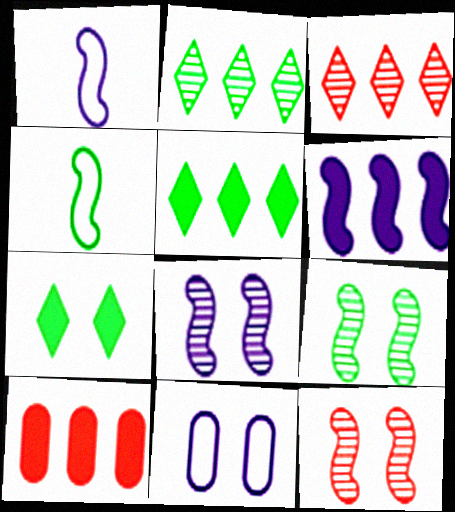[[1, 6, 8], 
[4, 6, 12], 
[5, 6, 10], 
[7, 11, 12], 
[8, 9, 12]]